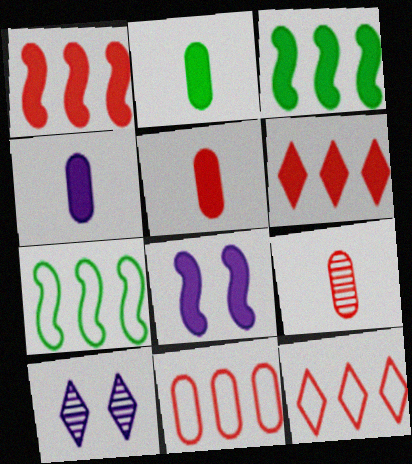[[2, 4, 5], 
[2, 6, 8], 
[5, 7, 10]]